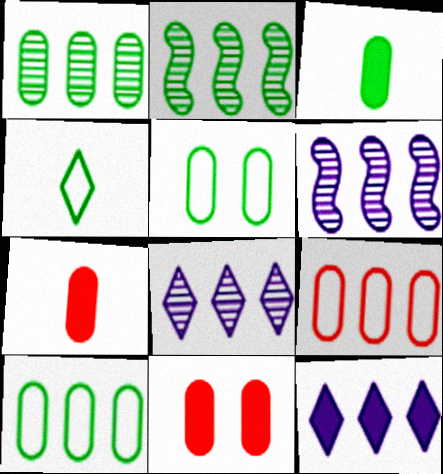[[1, 3, 5], 
[2, 9, 12], 
[4, 6, 11]]